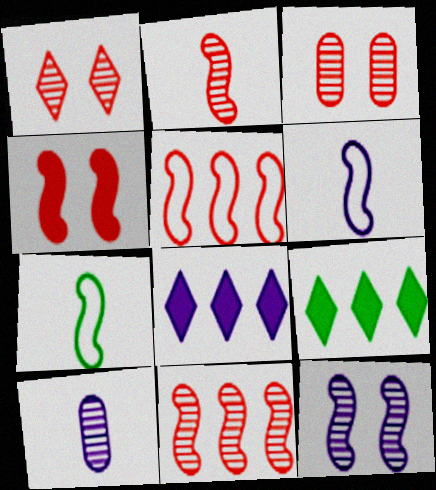[[2, 4, 5], 
[3, 6, 9], 
[3, 7, 8]]